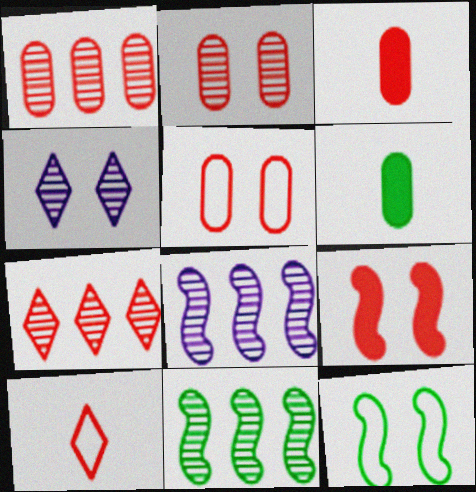[[1, 3, 5], 
[1, 9, 10]]